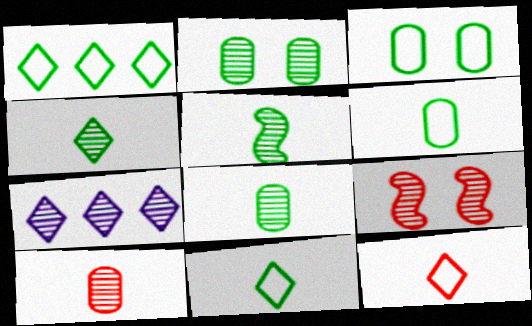[[4, 5, 8], 
[7, 8, 9]]